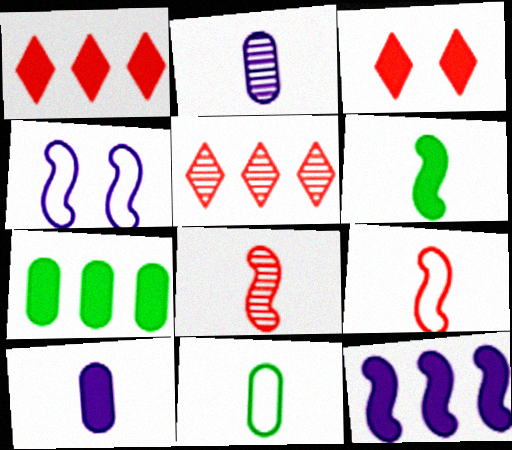[[1, 7, 12]]